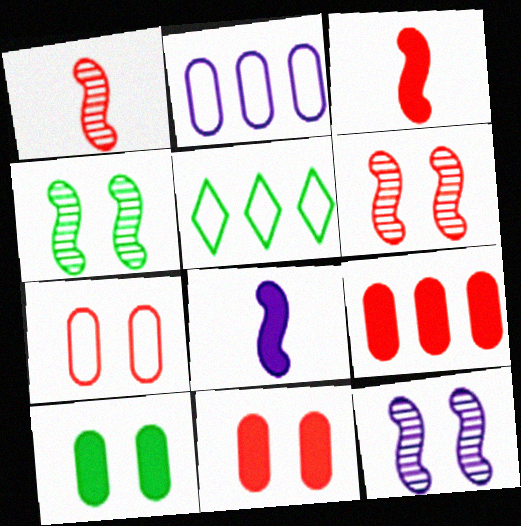[[4, 6, 12]]